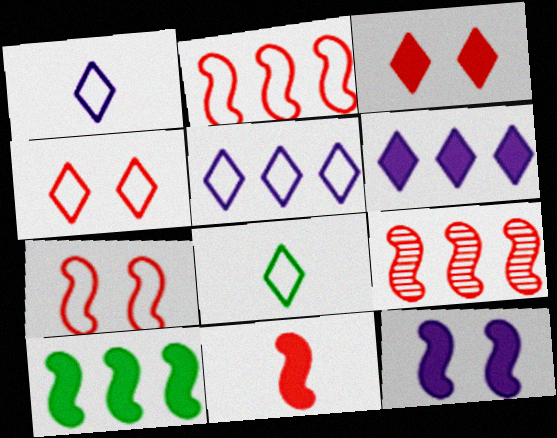[[4, 5, 8], 
[7, 9, 11], 
[10, 11, 12]]